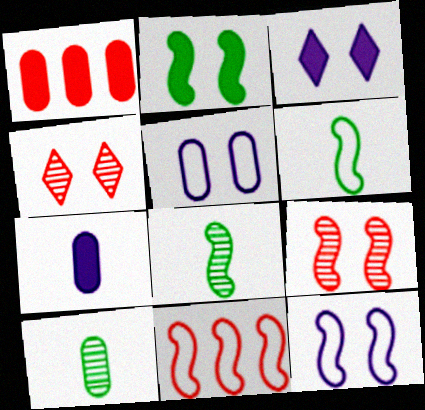[[1, 5, 10], 
[2, 4, 5], 
[2, 9, 12], 
[3, 10, 11], 
[6, 11, 12]]